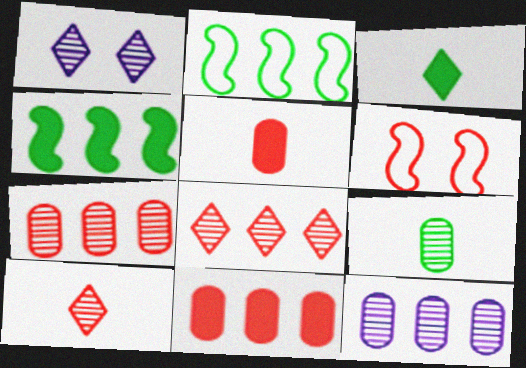[[1, 2, 5], 
[3, 6, 12], 
[5, 6, 8], 
[6, 10, 11]]